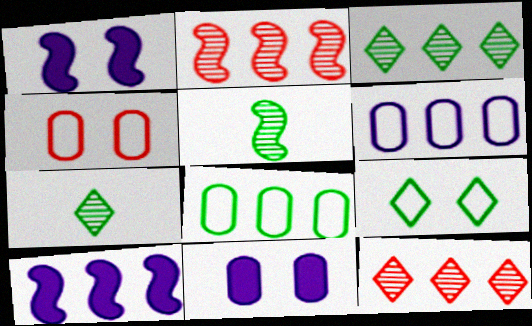[[4, 7, 10], 
[8, 10, 12]]